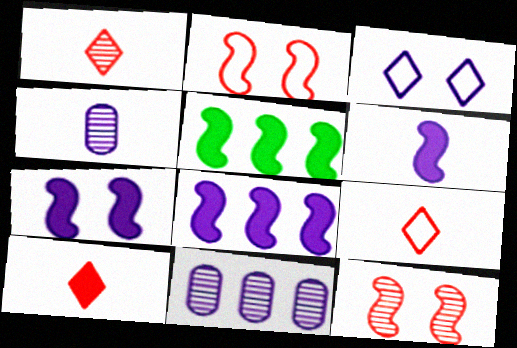[[1, 9, 10], 
[3, 4, 8], 
[3, 6, 11], 
[6, 7, 8]]